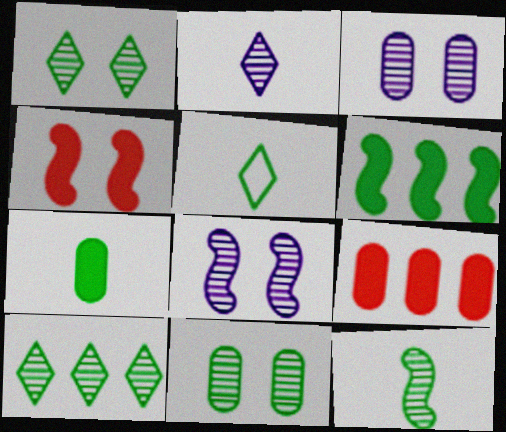[[5, 6, 11], 
[5, 7, 12], 
[5, 8, 9], 
[10, 11, 12]]